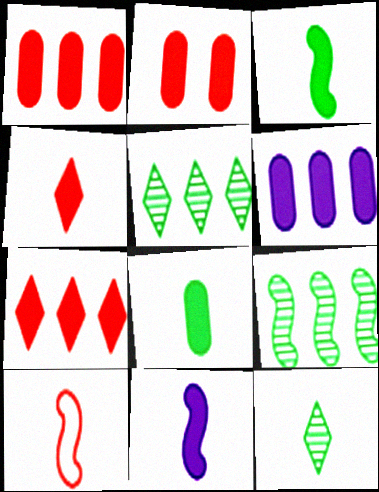[[2, 6, 8], 
[4, 8, 11]]